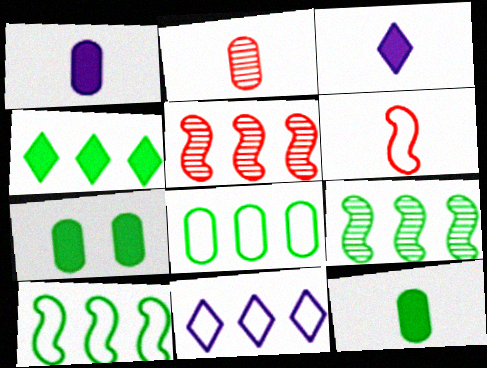[[4, 8, 9]]